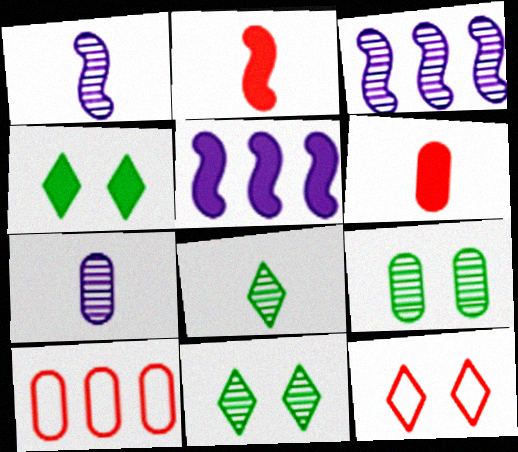[[1, 4, 10], 
[4, 5, 6]]